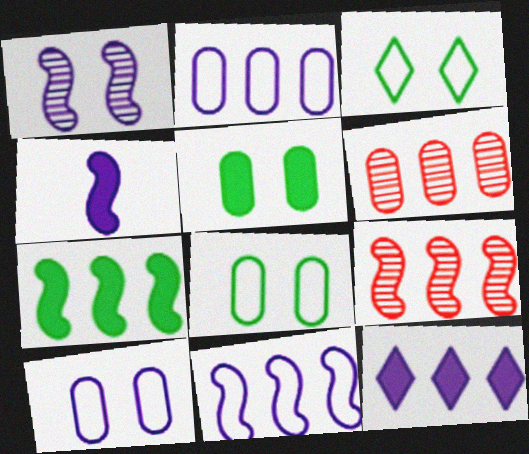[[1, 4, 11], 
[3, 4, 6], 
[7, 9, 11]]